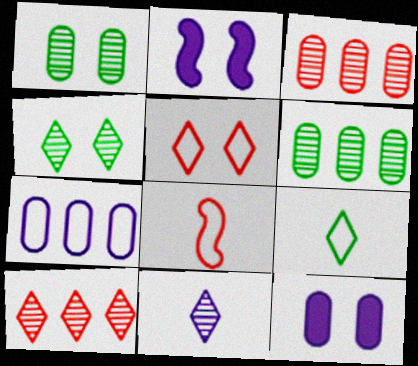[[1, 2, 5], 
[2, 3, 9], 
[2, 7, 11], 
[4, 10, 11]]